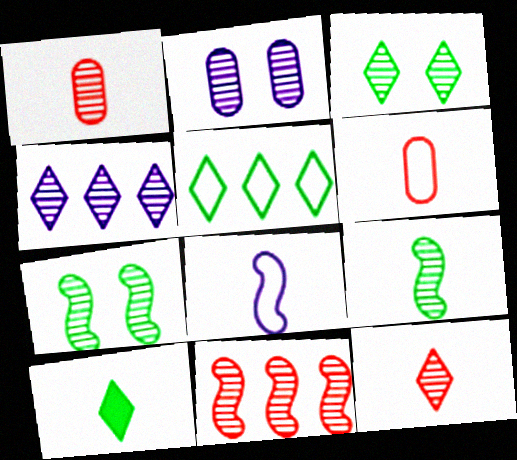[[1, 4, 7], 
[1, 8, 10], 
[3, 4, 12], 
[3, 5, 10]]